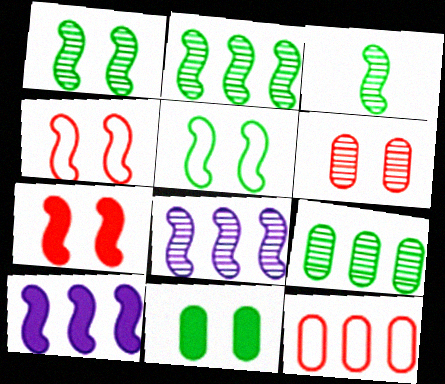[[1, 2, 3], 
[3, 4, 10]]